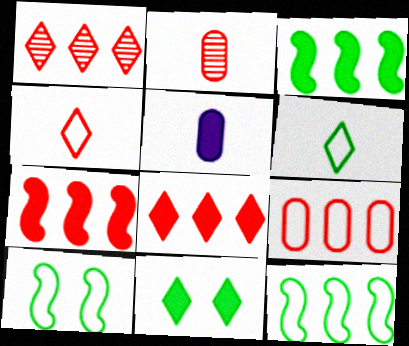[[1, 5, 10], 
[1, 7, 9], 
[5, 7, 11]]